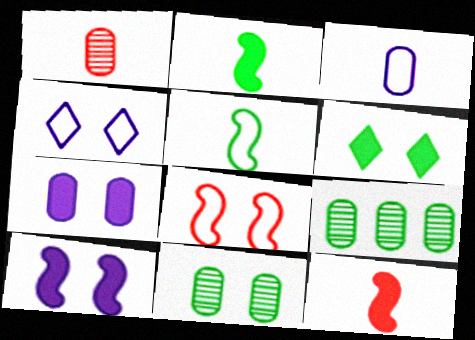[[4, 9, 12], 
[5, 6, 9]]